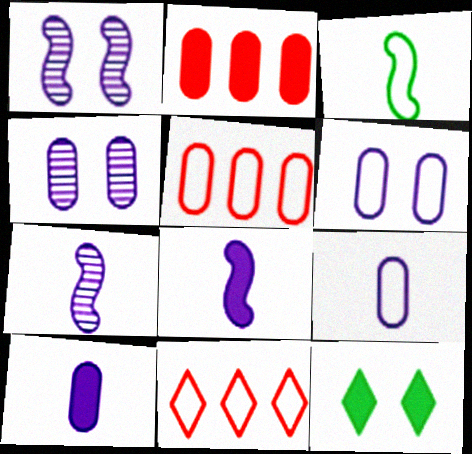[[2, 8, 12], 
[3, 6, 11], 
[5, 7, 12]]